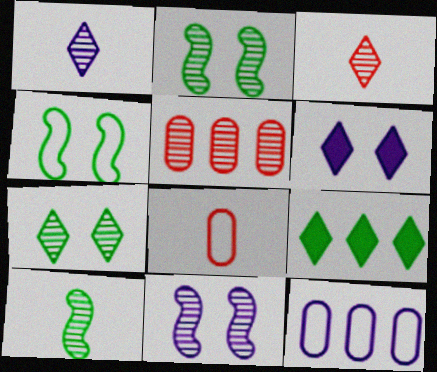[[1, 2, 5], 
[8, 9, 11]]